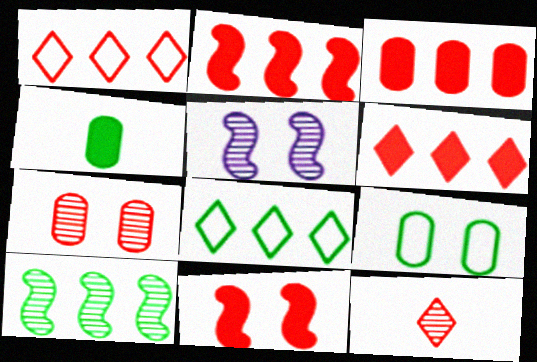[[1, 4, 5], 
[2, 3, 6]]